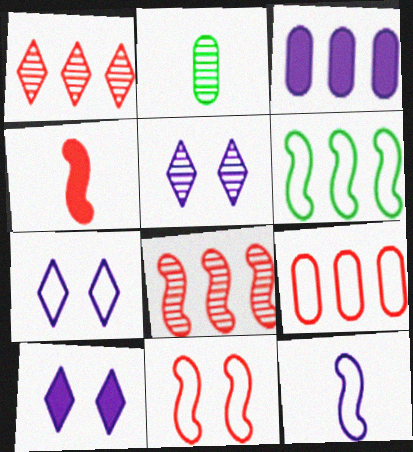[[1, 3, 6], 
[2, 5, 8], 
[3, 5, 12], 
[4, 8, 11], 
[5, 7, 10], 
[6, 11, 12]]